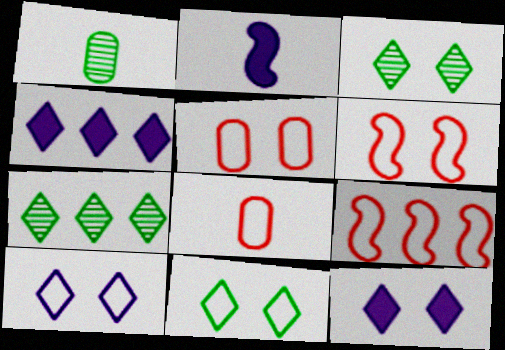[[1, 4, 6], 
[1, 9, 12], 
[2, 5, 7]]